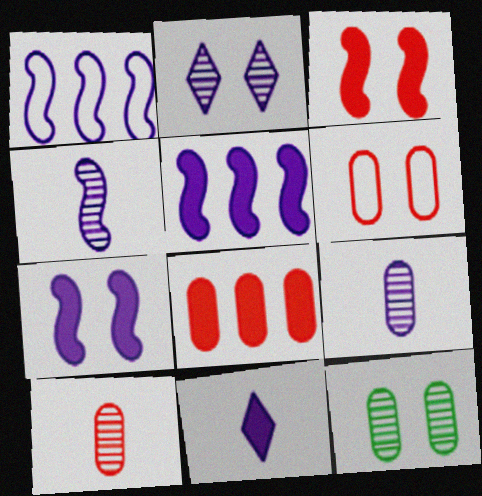[[1, 4, 7], 
[6, 8, 10]]